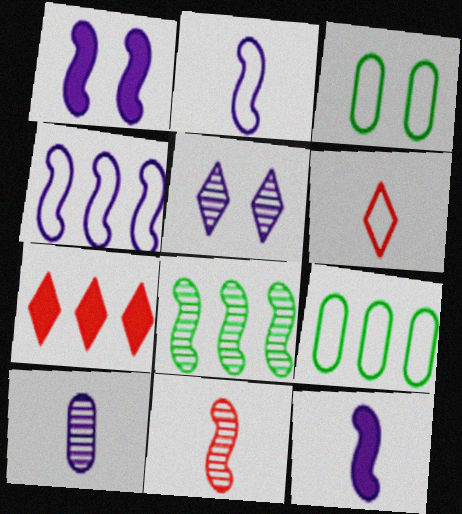[[3, 4, 6]]